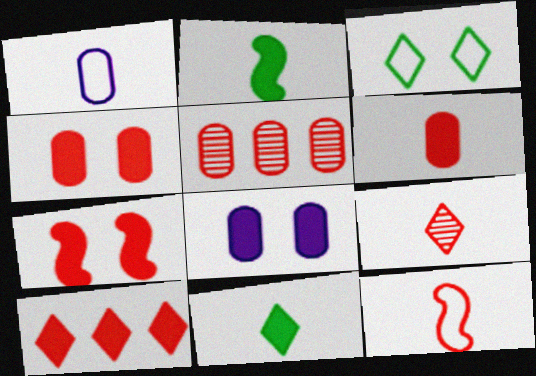[[1, 2, 9], 
[2, 8, 10], 
[6, 7, 10], 
[6, 9, 12]]